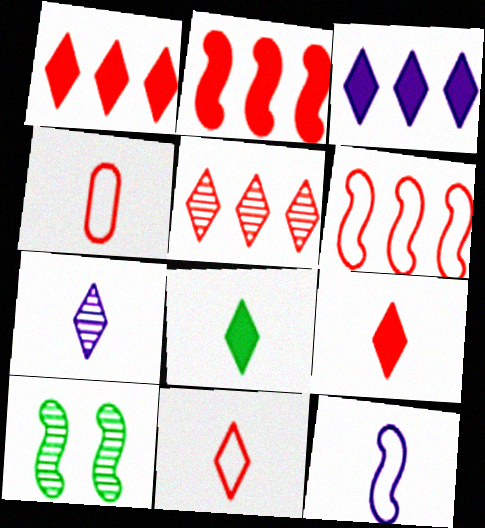[[2, 10, 12], 
[3, 4, 10], 
[7, 8, 11]]